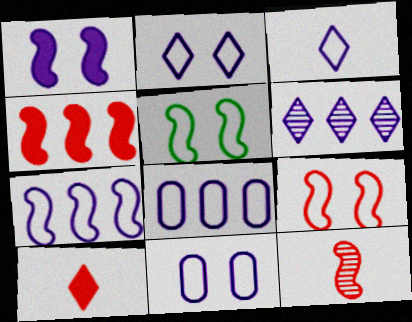[[3, 7, 11], 
[4, 9, 12]]